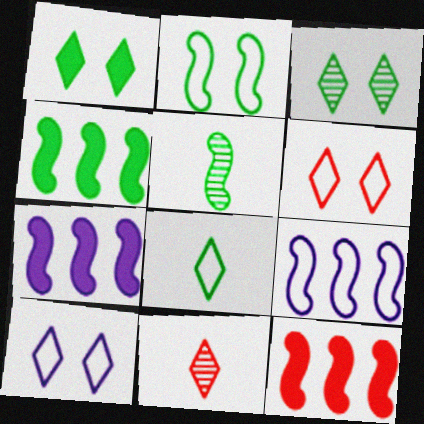[[2, 4, 5], 
[4, 7, 12]]